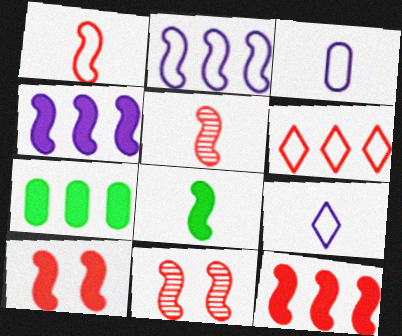[[1, 11, 12], 
[2, 8, 11], 
[4, 8, 10], 
[7, 9, 11]]